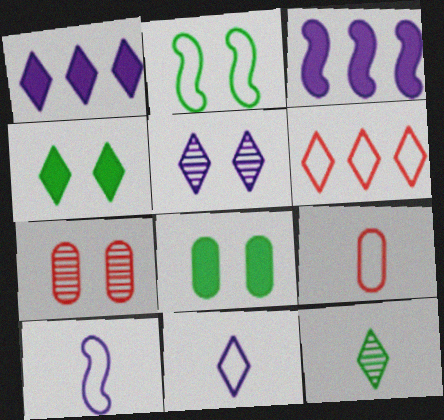[[1, 5, 11]]